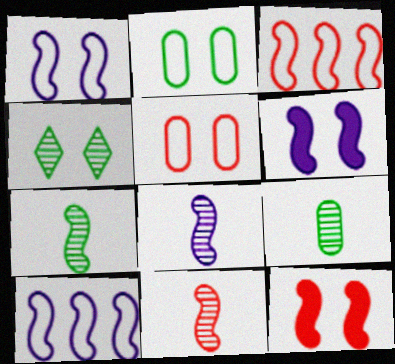[[3, 6, 7], 
[3, 11, 12], 
[4, 5, 6], 
[6, 8, 10], 
[7, 8, 11], 
[7, 10, 12]]